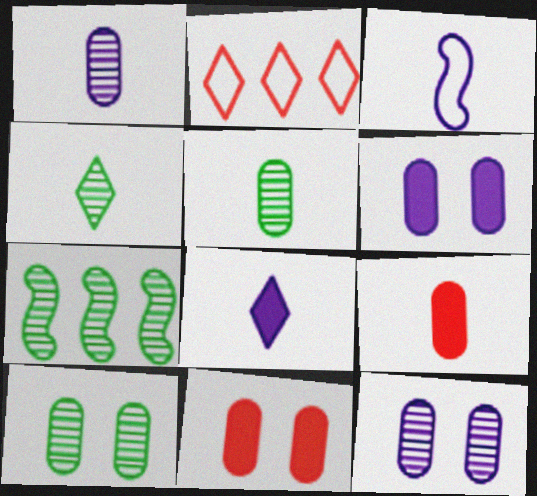[[1, 3, 8], 
[3, 4, 9], 
[4, 7, 10]]